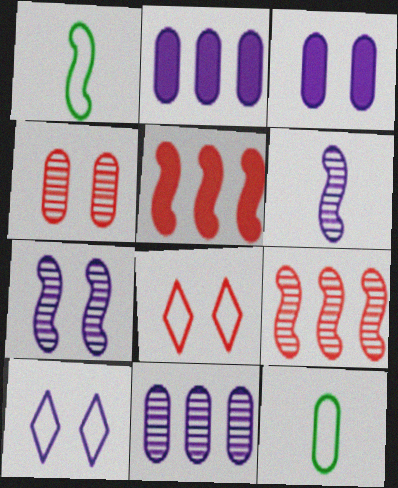[[1, 5, 7], 
[2, 4, 12], 
[2, 6, 10], 
[3, 7, 10]]